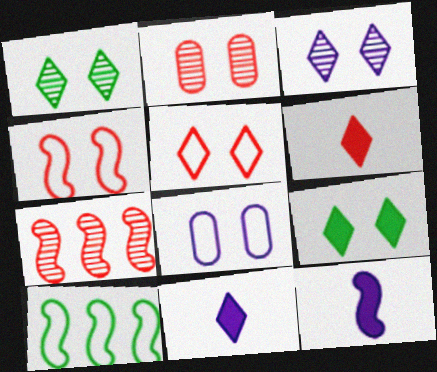[[2, 10, 11], 
[3, 5, 9]]